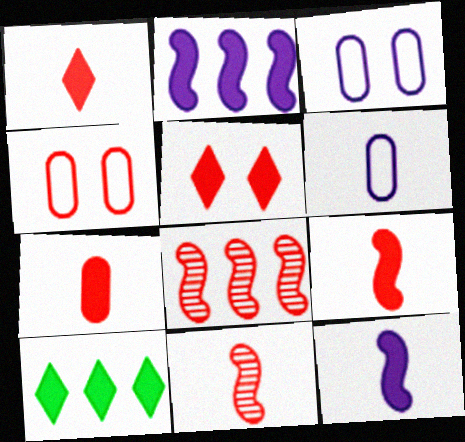[[1, 4, 8], 
[1, 7, 9], 
[3, 10, 11]]